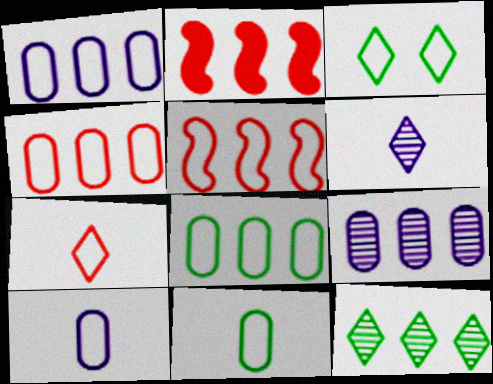[[1, 2, 12], 
[1, 4, 8], 
[3, 5, 10]]